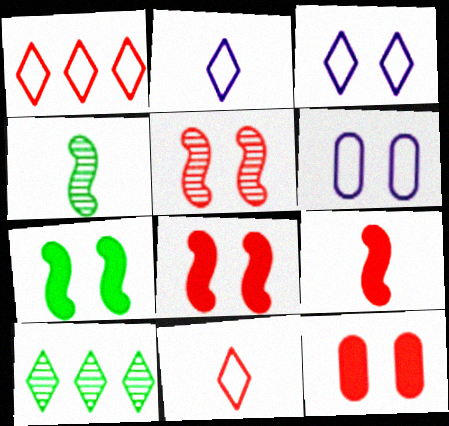[[6, 9, 10]]